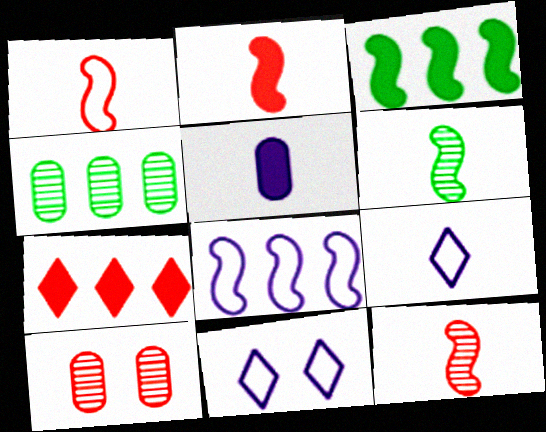[[1, 2, 12], 
[1, 7, 10], 
[2, 4, 11], 
[3, 9, 10], 
[4, 7, 8]]